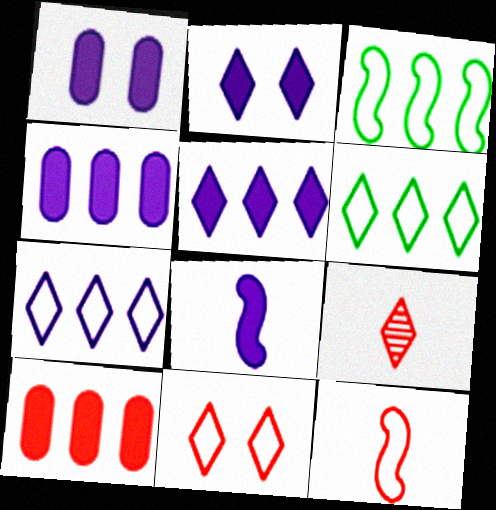[[1, 3, 9], 
[1, 5, 8], 
[2, 4, 8], 
[2, 6, 9]]